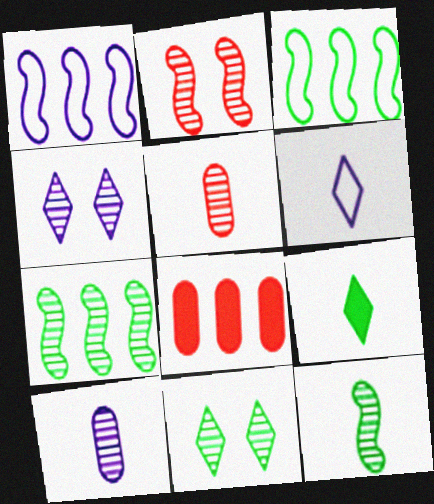[[4, 5, 7]]